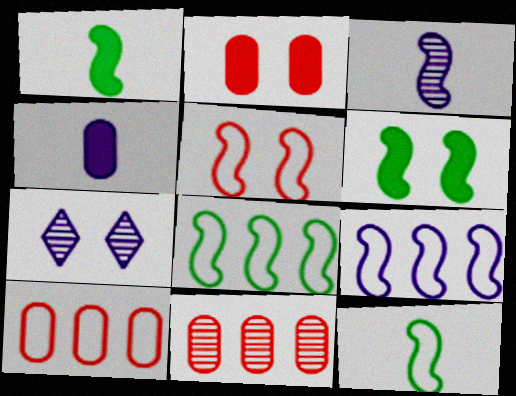[[1, 7, 10], 
[4, 7, 9], 
[5, 9, 12]]